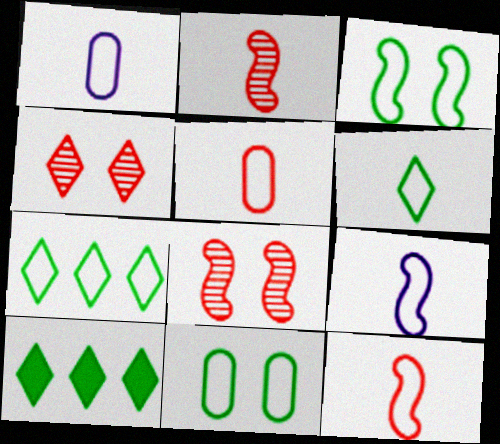[[1, 6, 12], 
[1, 8, 10], 
[5, 6, 9]]